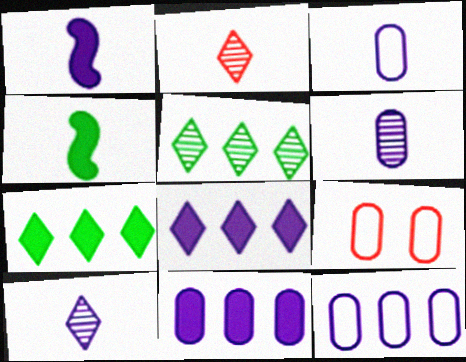[[1, 3, 10], 
[1, 5, 9], 
[2, 3, 4]]